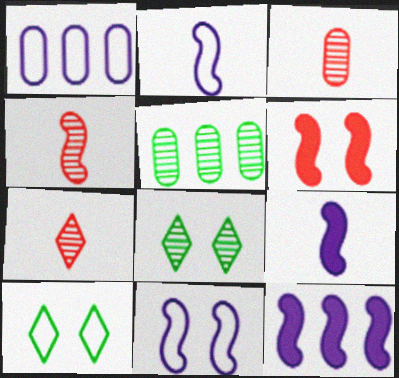[[3, 4, 7], 
[3, 10, 12]]